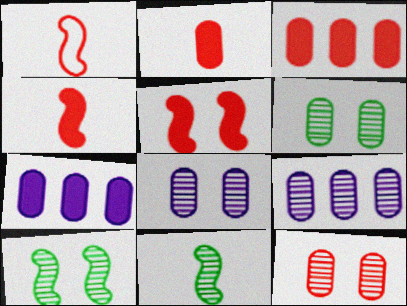[[6, 8, 12]]